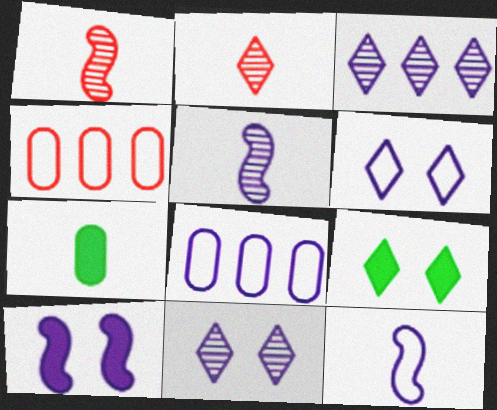[[1, 8, 9], 
[2, 7, 12], 
[4, 5, 9], 
[6, 8, 12]]